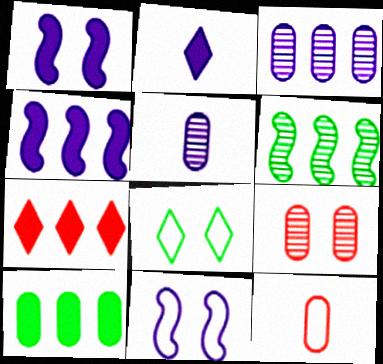[[1, 8, 9], 
[2, 3, 11], 
[4, 7, 10]]